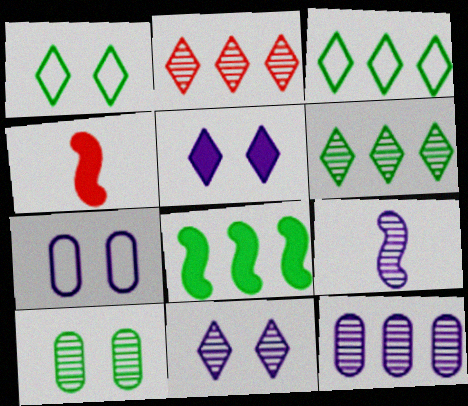[[1, 4, 12], 
[2, 9, 10], 
[4, 6, 7], 
[9, 11, 12]]